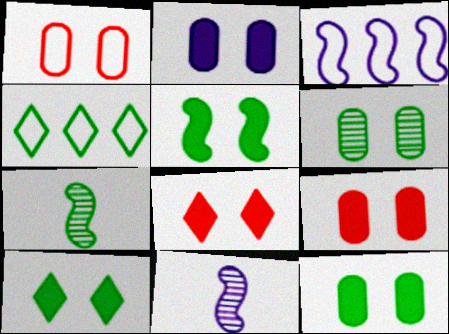[[1, 2, 6], 
[2, 5, 8], 
[2, 9, 12], 
[4, 7, 12], 
[4, 9, 11], 
[5, 10, 12]]